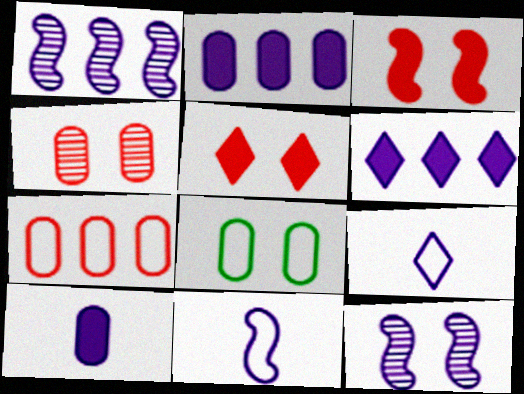[[2, 9, 12], 
[5, 8, 12]]